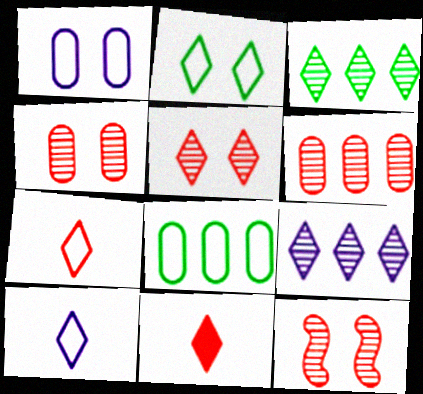[[2, 9, 11], 
[4, 5, 12]]